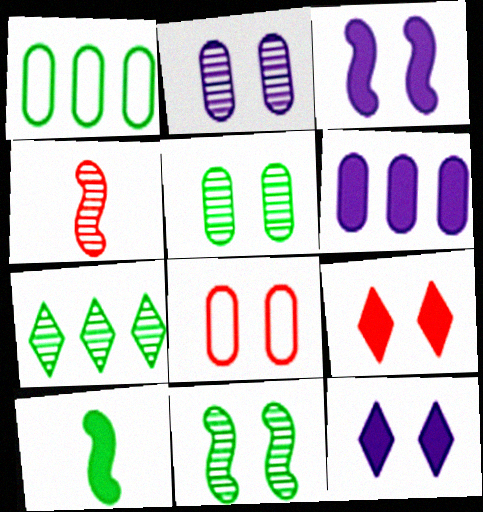[[1, 4, 12], 
[2, 4, 7], 
[6, 9, 10], 
[8, 11, 12]]